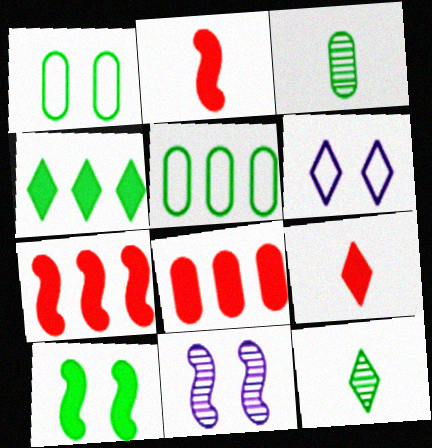[[3, 6, 7], 
[5, 9, 11], 
[5, 10, 12]]